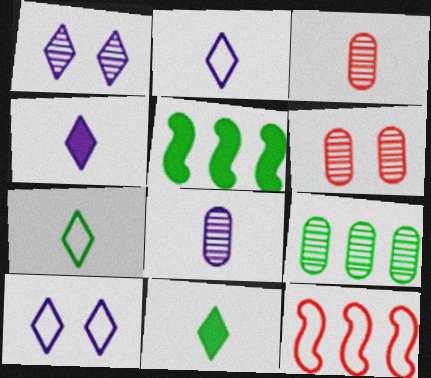[[2, 5, 6], 
[3, 5, 10], 
[6, 8, 9]]